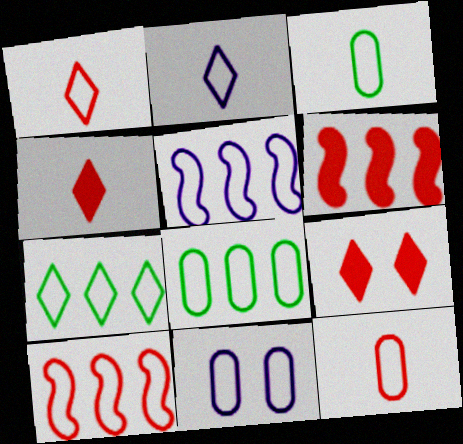[[2, 5, 11], 
[8, 11, 12]]